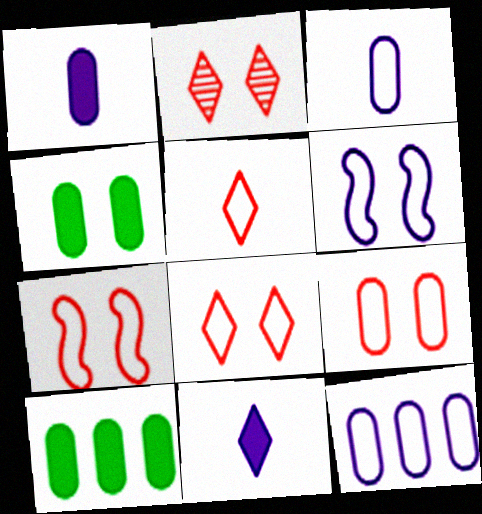[[2, 4, 6], 
[7, 8, 9]]